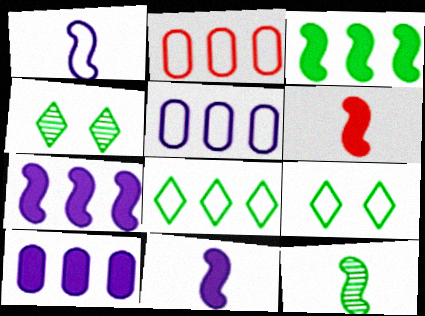[[1, 2, 9], 
[1, 6, 12], 
[2, 4, 11], 
[4, 5, 6]]